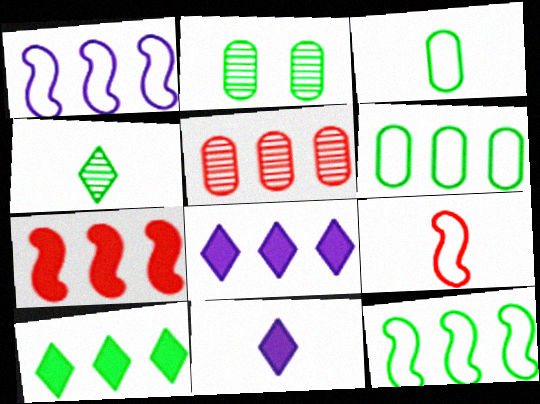[[1, 5, 10], 
[2, 8, 9], 
[5, 8, 12]]